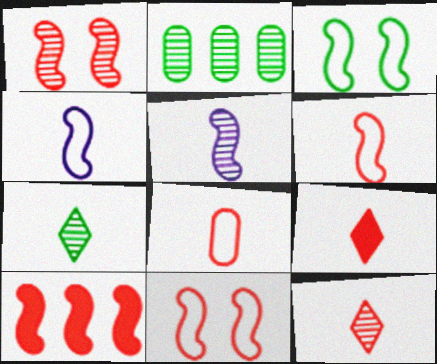[[1, 6, 10], 
[3, 5, 10]]